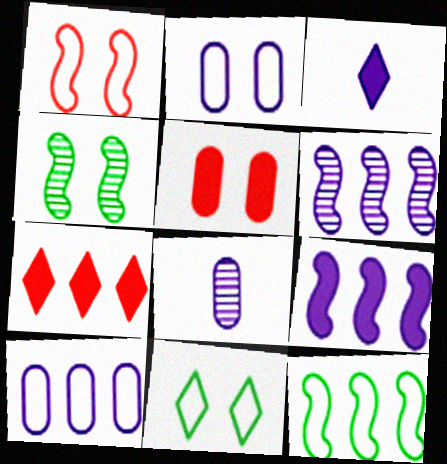[[1, 2, 11], 
[2, 3, 6]]